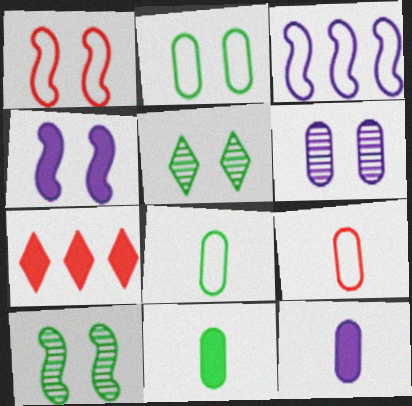[[1, 4, 10], 
[4, 7, 11]]